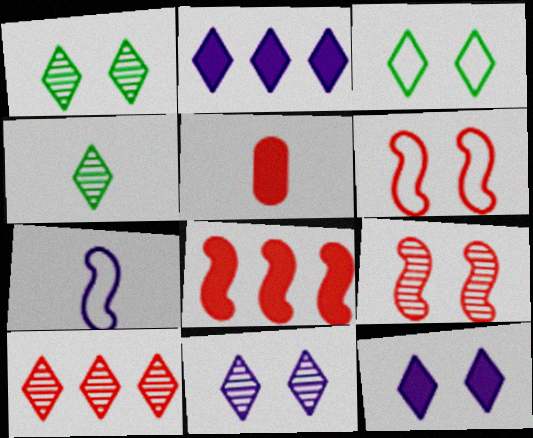[[4, 5, 7], 
[4, 10, 11], 
[5, 6, 10]]